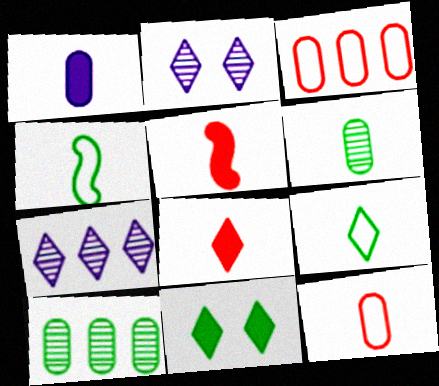[[1, 6, 12], 
[4, 10, 11]]